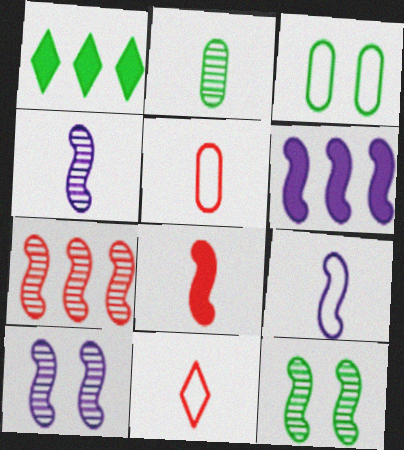[[1, 5, 10], 
[4, 7, 12], 
[6, 9, 10]]